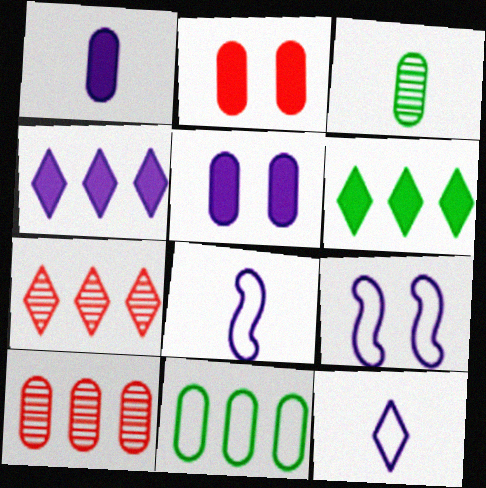[]